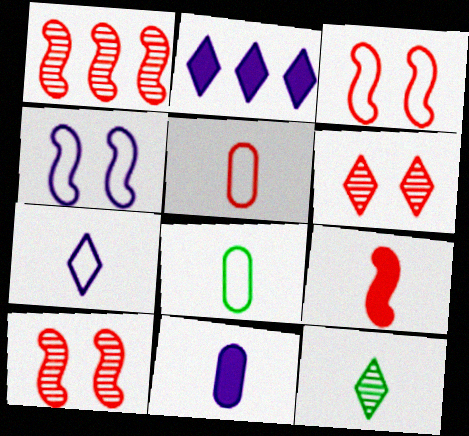[[1, 3, 9], 
[2, 8, 10]]